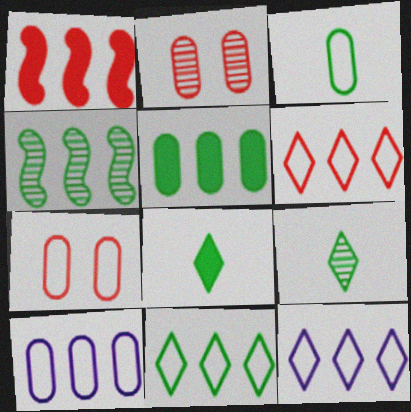[[3, 7, 10], 
[4, 5, 11], 
[6, 11, 12]]